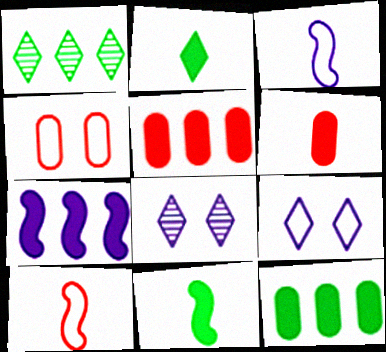[[8, 10, 12]]